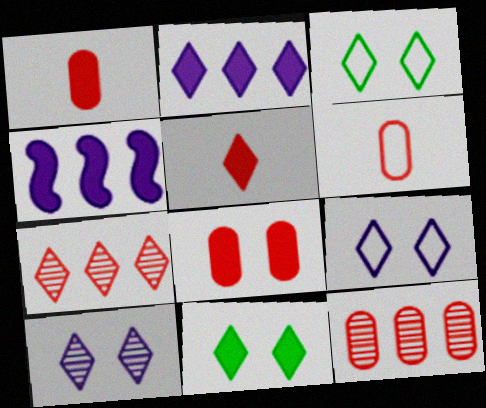[[1, 4, 11], 
[2, 5, 11], 
[6, 8, 12]]